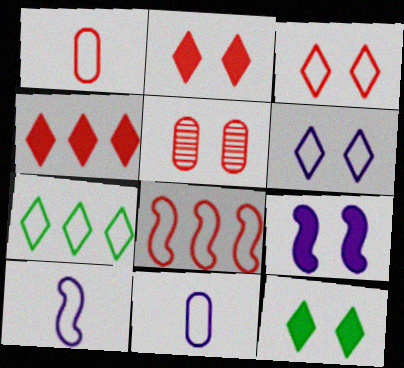[[1, 3, 8]]